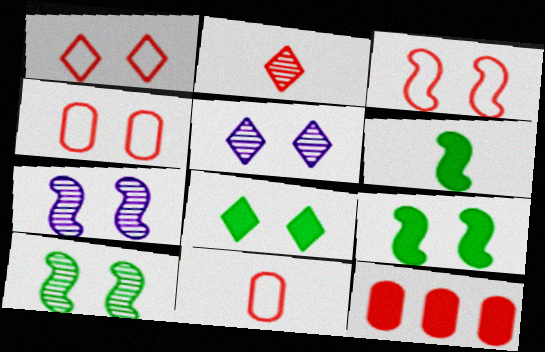[[1, 3, 4], 
[1, 5, 8], 
[2, 3, 12], 
[3, 7, 9], 
[4, 5, 9], 
[4, 7, 8]]